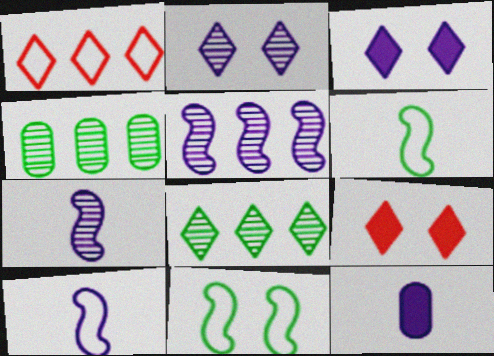[[4, 9, 10]]